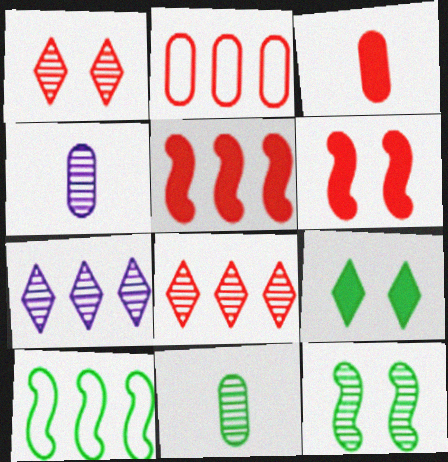[[2, 5, 8], 
[4, 8, 12], 
[9, 10, 11]]